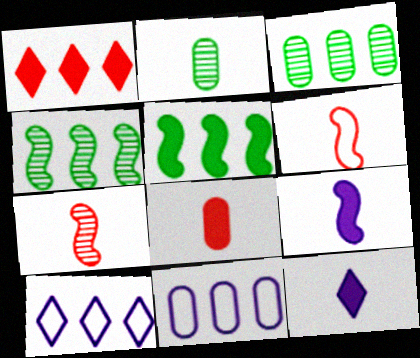[[1, 4, 11], 
[2, 6, 12]]